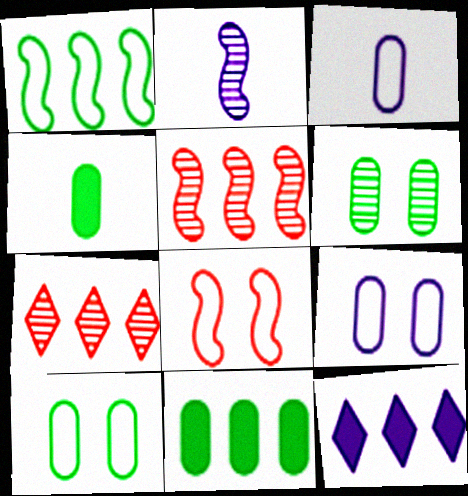[[2, 6, 7], 
[2, 9, 12]]